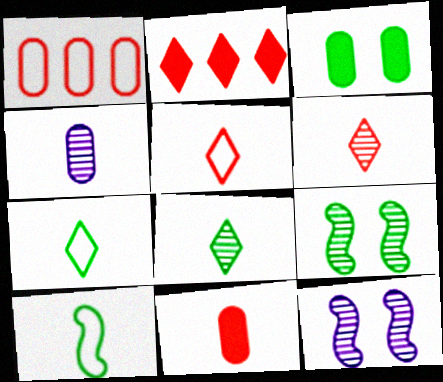[[1, 3, 4]]